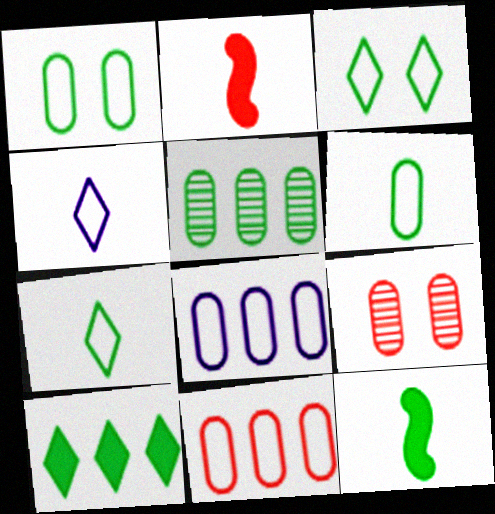[[3, 5, 12]]